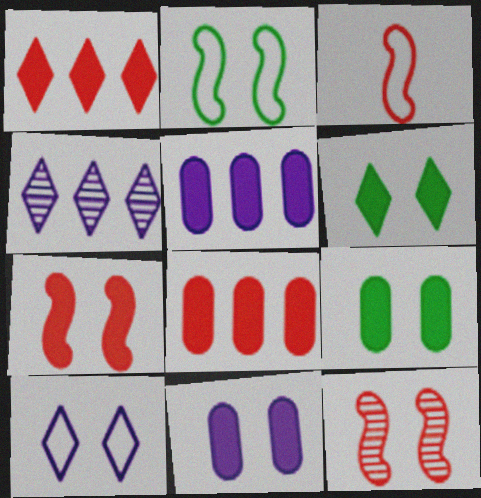[[3, 4, 9], 
[6, 7, 11], 
[9, 10, 12]]